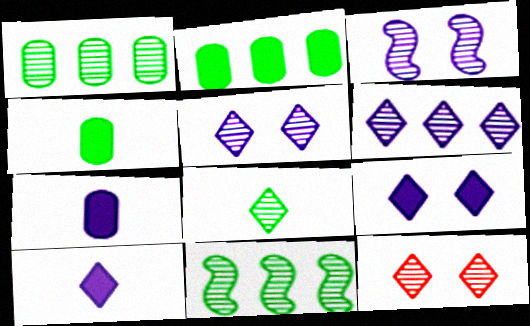[[6, 8, 12]]